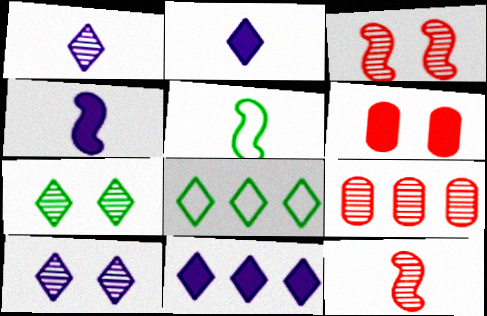[[4, 5, 12]]